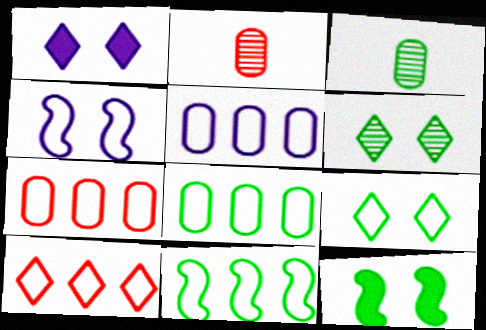[[1, 2, 11], 
[5, 7, 8], 
[5, 10, 11]]